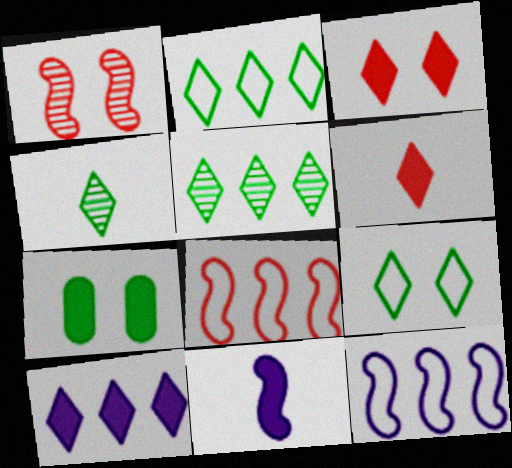[]